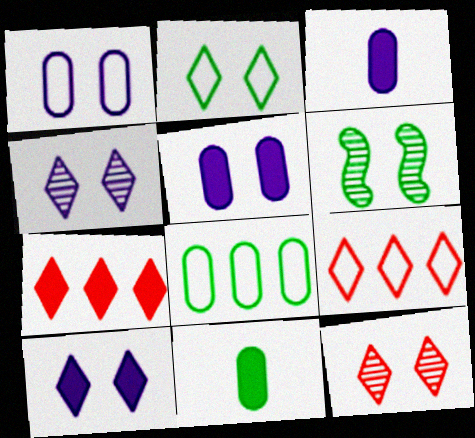[[2, 10, 12], 
[3, 6, 9]]